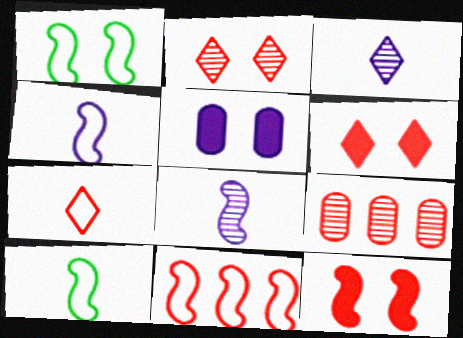[[1, 2, 5], 
[1, 4, 11], 
[7, 9, 12]]